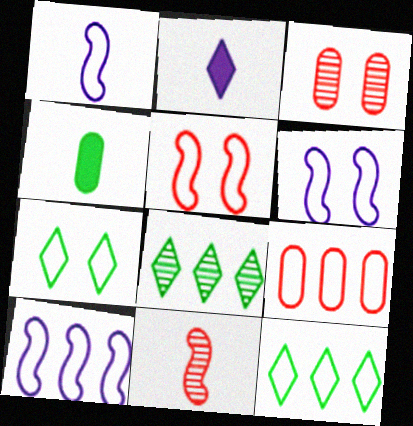[[1, 6, 10], 
[1, 7, 9], 
[9, 10, 12]]